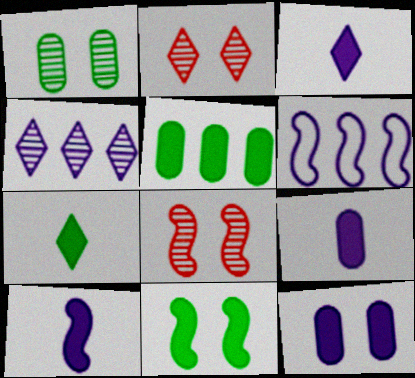[[3, 9, 10], 
[5, 7, 11]]